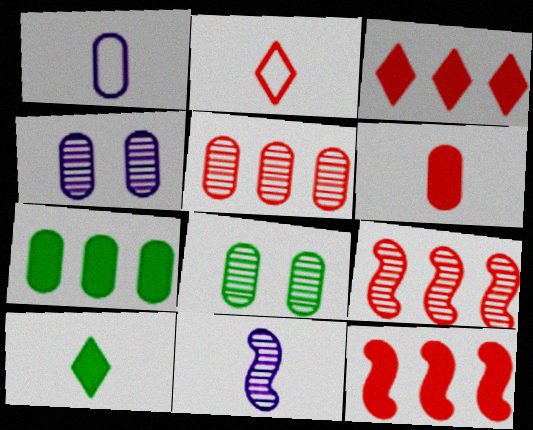[]